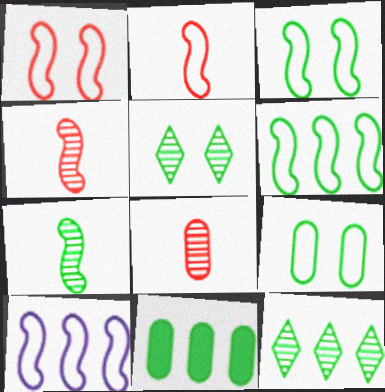[[2, 3, 10], 
[6, 11, 12]]